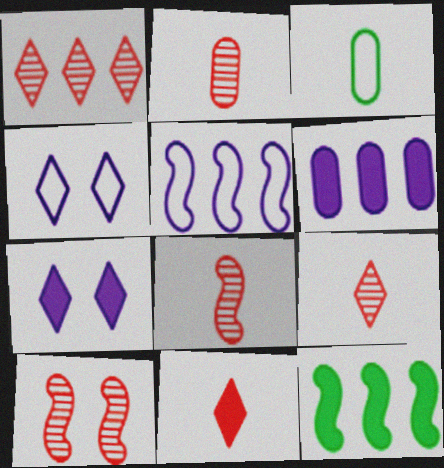[[1, 2, 10], 
[2, 4, 12], 
[2, 8, 9]]